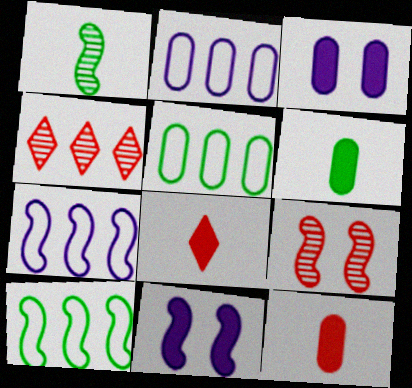[]